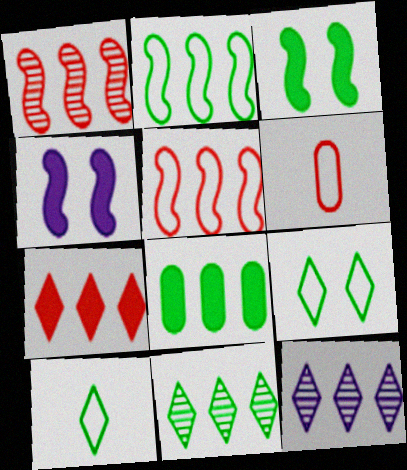[[2, 8, 11], 
[3, 6, 12], 
[4, 6, 11], 
[5, 8, 12]]